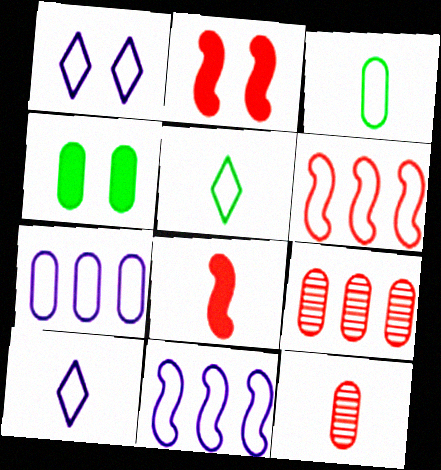[[1, 3, 6], 
[4, 7, 12]]